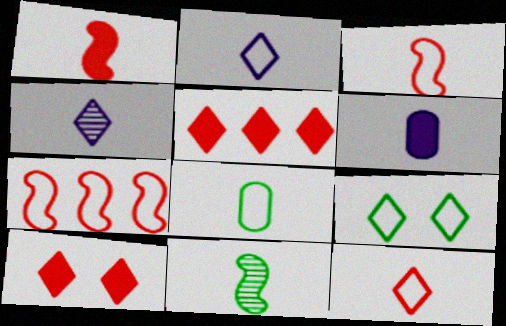[[1, 4, 8], 
[2, 3, 8], 
[4, 5, 9], 
[6, 11, 12]]